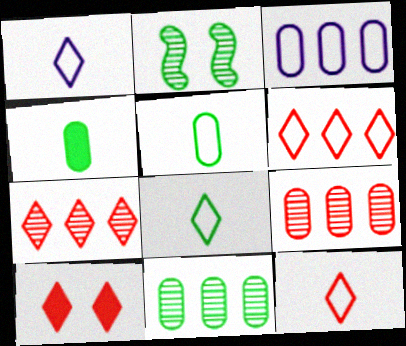[[1, 8, 12], 
[7, 10, 12]]